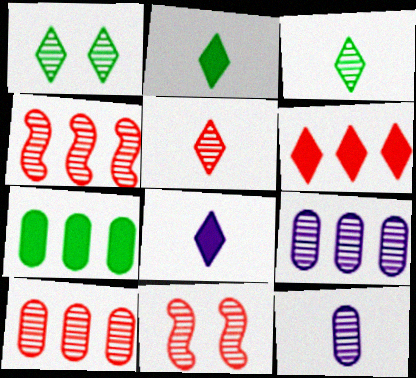[[1, 4, 12], 
[3, 9, 11], 
[5, 10, 11]]